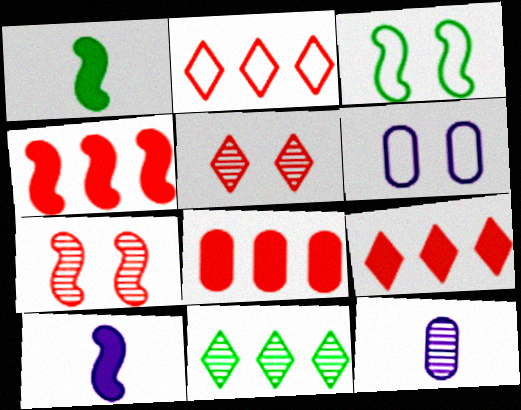[[3, 9, 12], 
[4, 8, 9], 
[7, 11, 12]]